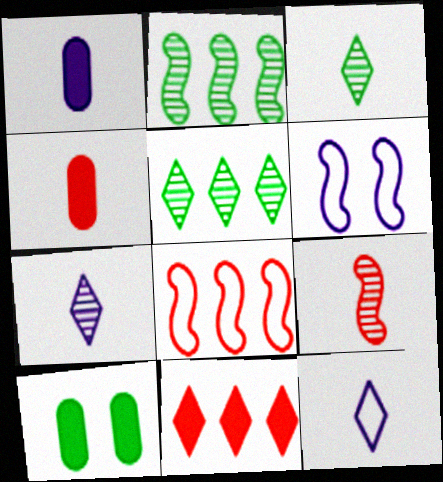[[4, 5, 6], 
[7, 8, 10]]